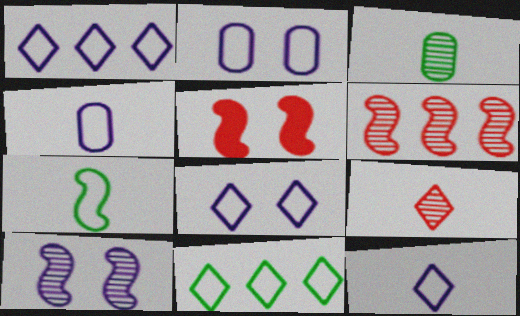[[1, 3, 5], 
[1, 8, 12]]